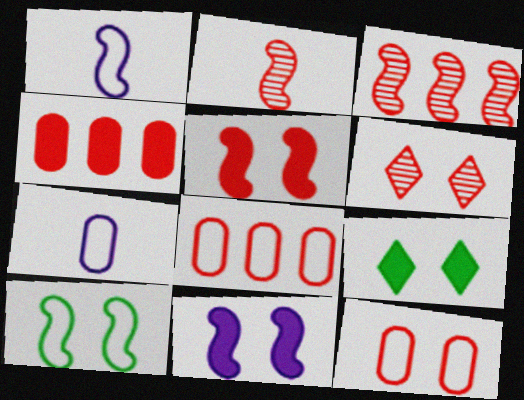[[3, 7, 9], 
[5, 6, 12]]